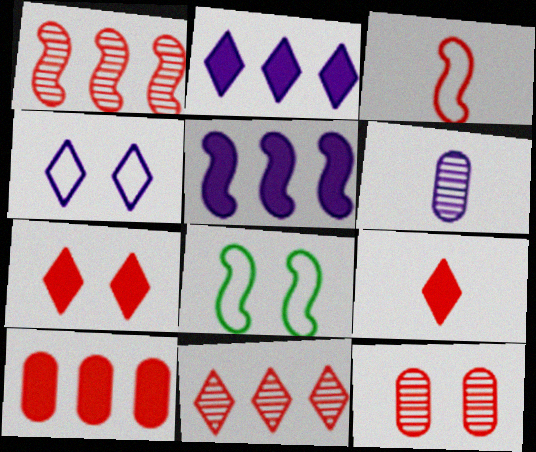[[4, 5, 6]]